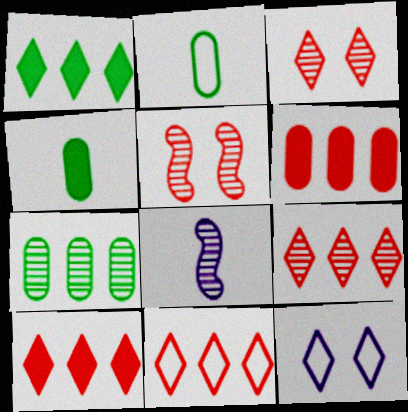[[3, 7, 8], 
[9, 10, 11]]